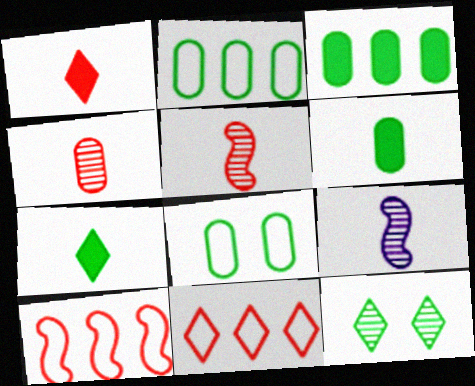[]